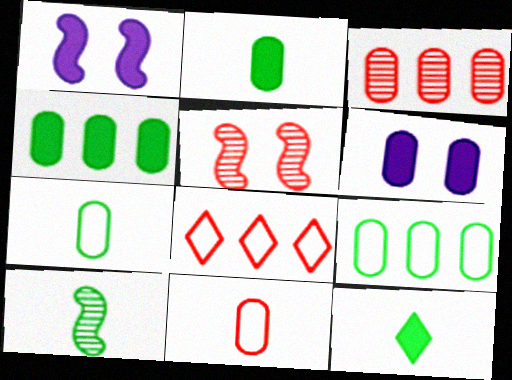[[3, 6, 7], 
[6, 8, 10], 
[7, 10, 12]]